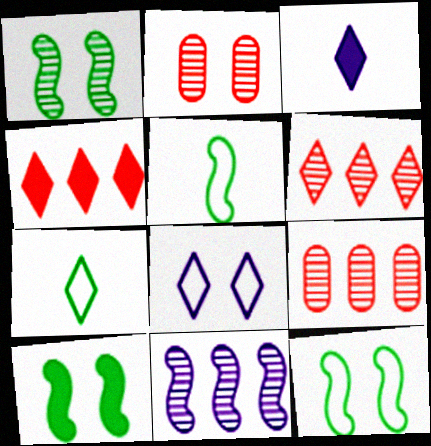[[1, 10, 12], 
[2, 8, 10], 
[3, 9, 12]]